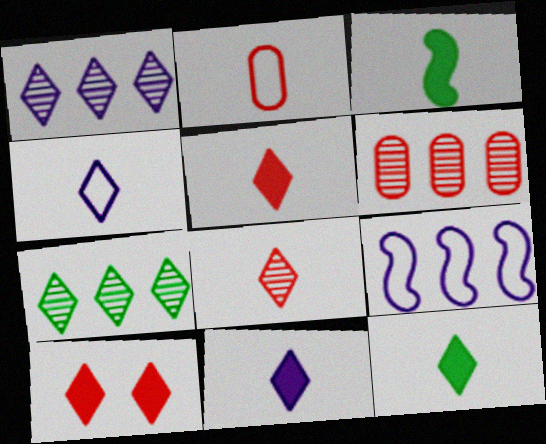[[4, 7, 10], 
[4, 8, 12], 
[5, 11, 12]]